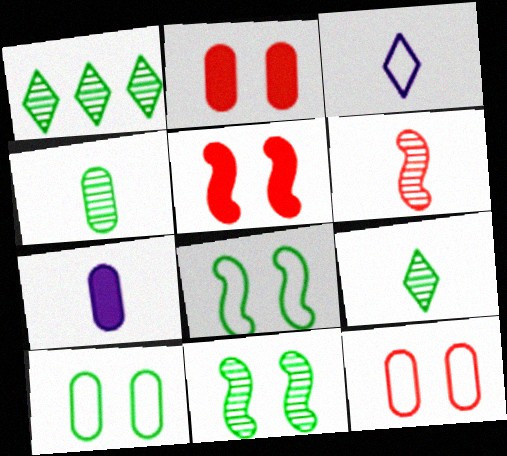[[1, 4, 11]]